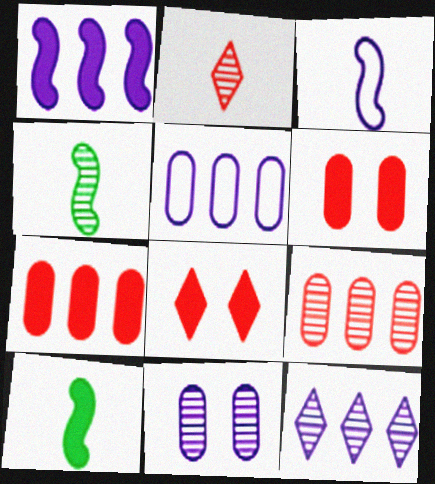[[1, 5, 12], 
[4, 5, 8]]